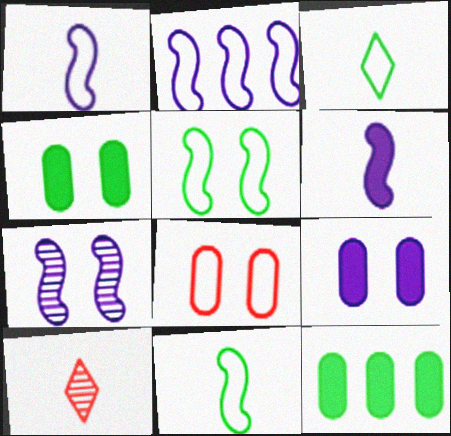[[2, 3, 8], 
[2, 4, 10], 
[2, 6, 7]]